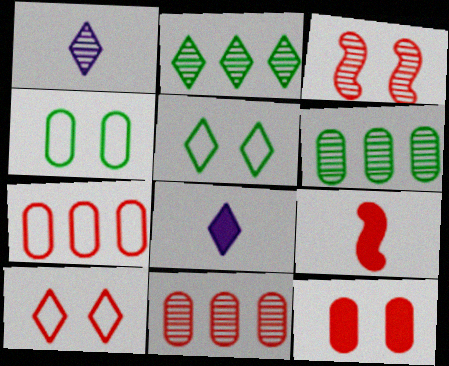[[1, 3, 6], 
[2, 8, 10], 
[3, 10, 12], 
[9, 10, 11]]